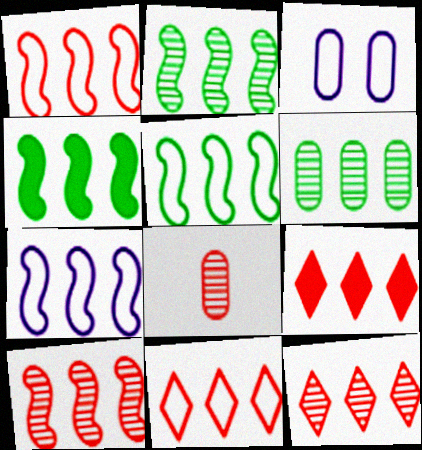[[1, 5, 7], 
[2, 4, 5], 
[4, 7, 10], 
[6, 7, 9], 
[9, 11, 12]]